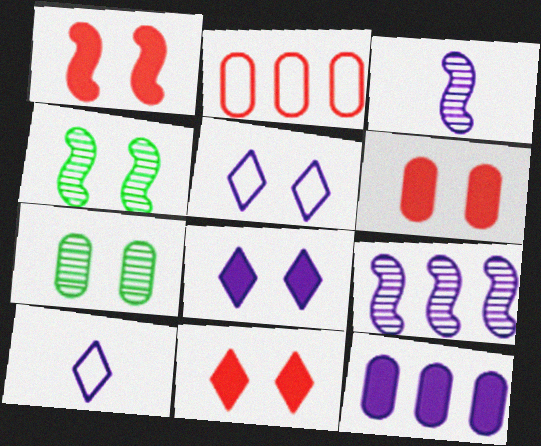[[1, 5, 7], 
[1, 6, 11], 
[3, 5, 12], 
[4, 5, 6]]